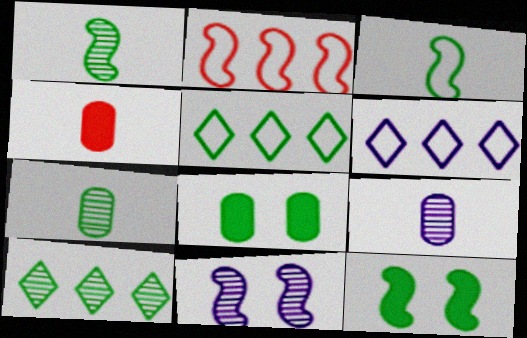[[1, 5, 8], 
[3, 8, 10], 
[4, 5, 11], 
[5, 7, 12]]